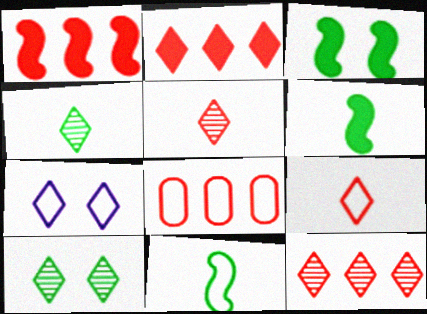[[1, 8, 12], 
[2, 4, 7], 
[7, 8, 11]]